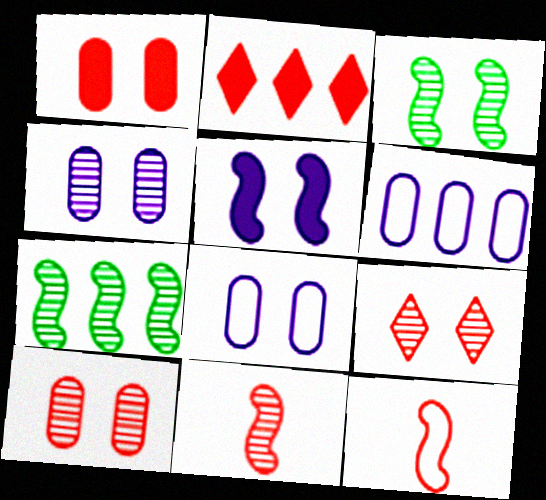[[2, 6, 7], 
[2, 10, 12], 
[3, 4, 9], 
[5, 7, 12]]